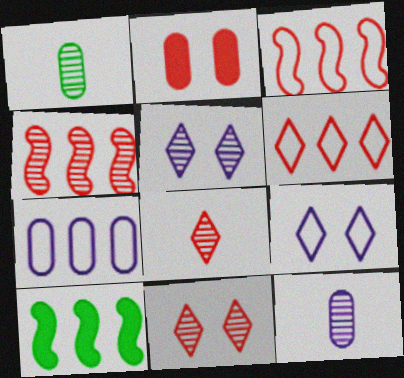[[1, 2, 7], 
[1, 4, 5], 
[2, 3, 8]]